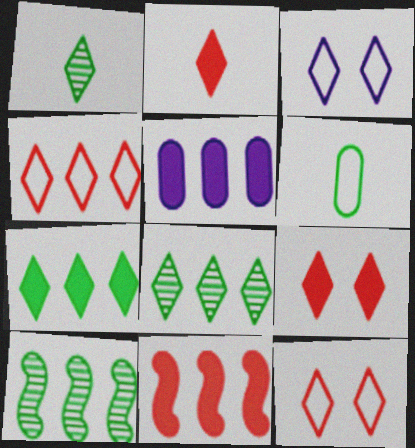[[2, 3, 8], 
[4, 5, 10], 
[5, 7, 11]]